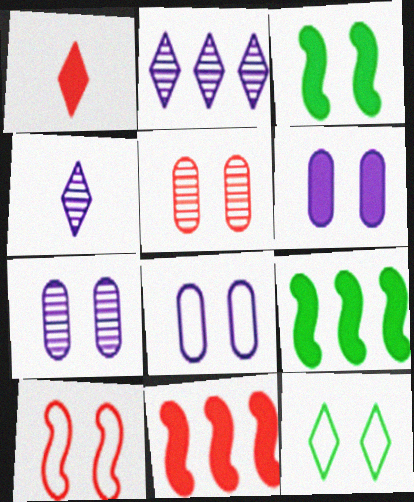[[1, 2, 12], 
[1, 6, 9], 
[6, 7, 8], 
[8, 10, 12]]